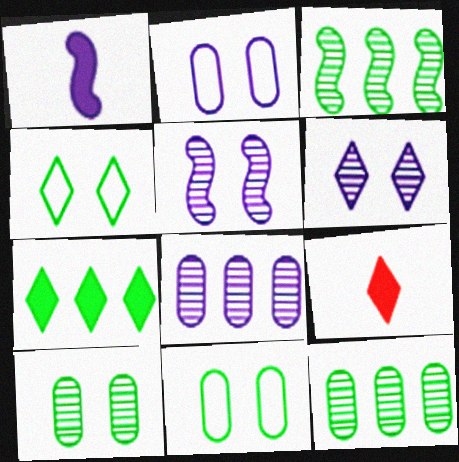[[2, 3, 9]]